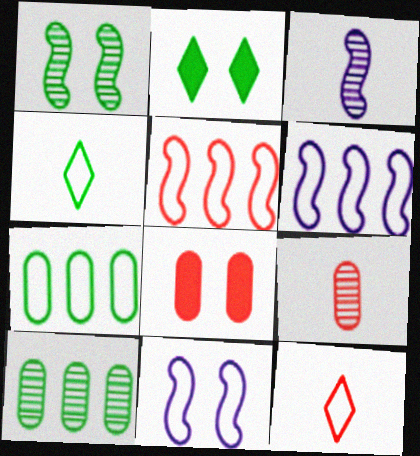[[2, 6, 9], 
[7, 11, 12]]